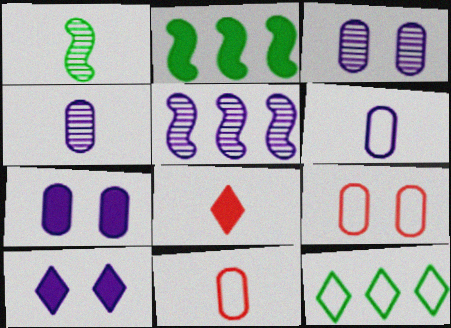[[1, 6, 8], 
[2, 7, 8], 
[5, 6, 10]]